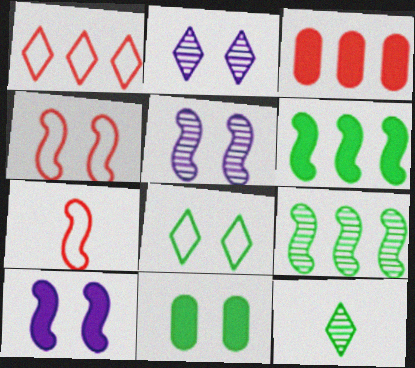[[2, 4, 11], 
[5, 6, 7], 
[7, 9, 10]]